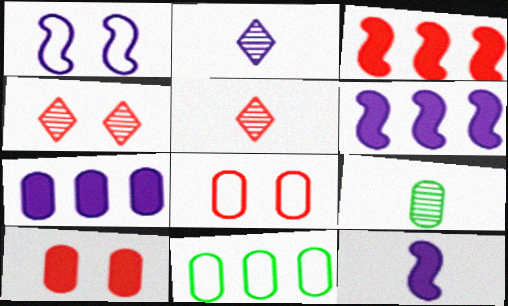[[1, 2, 7], 
[3, 5, 8], 
[4, 11, 12], 
[7, 8, 9]]